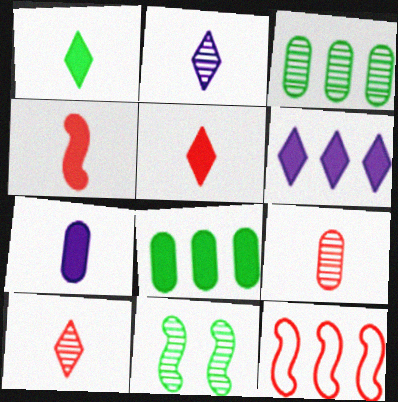[[1, 4, 7], 
[3, 6, 12]]